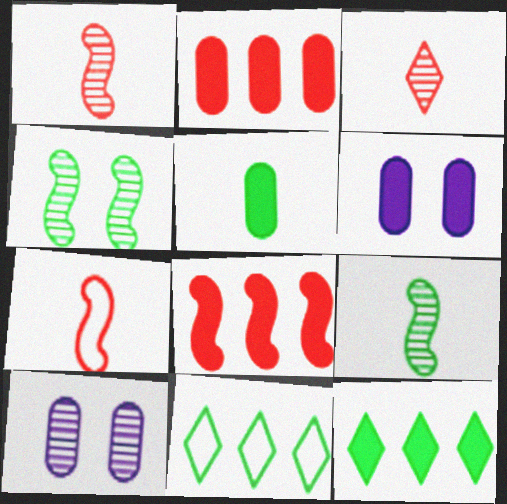[[1, 6, 11], 
[2, 5, 6], 
[4, 5, 11], 
[7, 10, 12]]